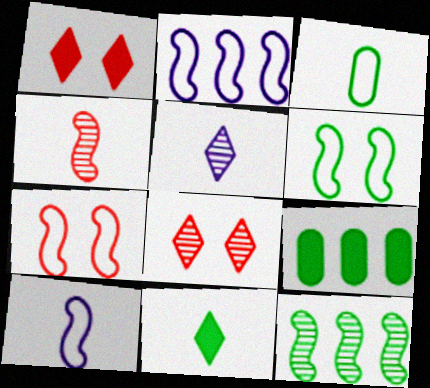[[5, 7, 9], 
[8, 9, 10]]